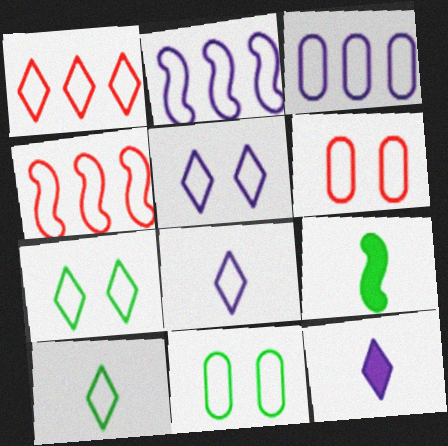[[1, 5, 10], 
[1, 7, 8], 
[2, 6, 10], 
[4, 8, 11]]